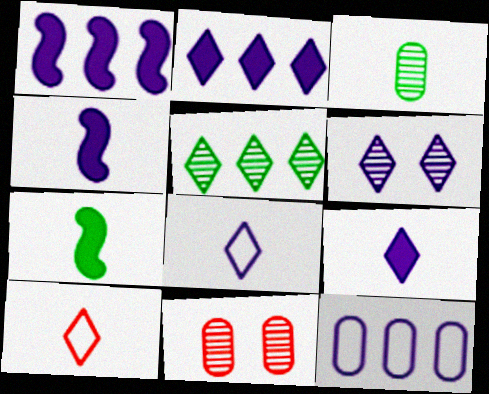[[2, 6, 8], 
[3, 4, 10], 
[4, 6, 12]]